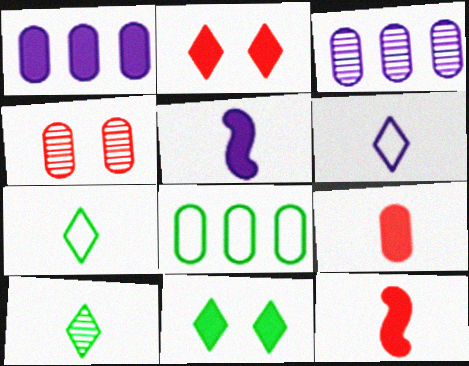[[1, 11, 12]]